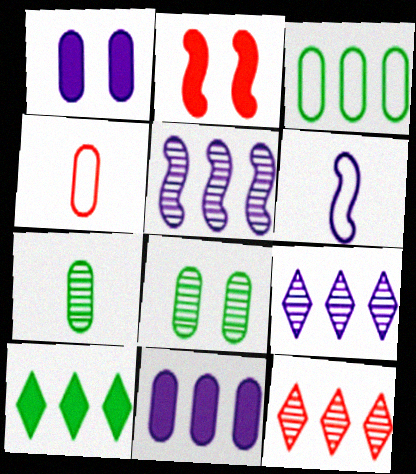[[1, 6, 9], 
[2, 4, 12], 
[4, 8, 11]]